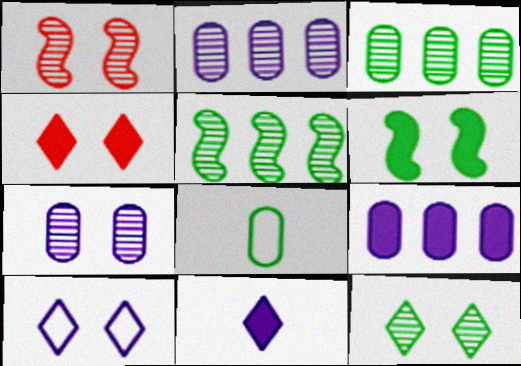[[1, 7, 12], 
[4, 10, 12]]